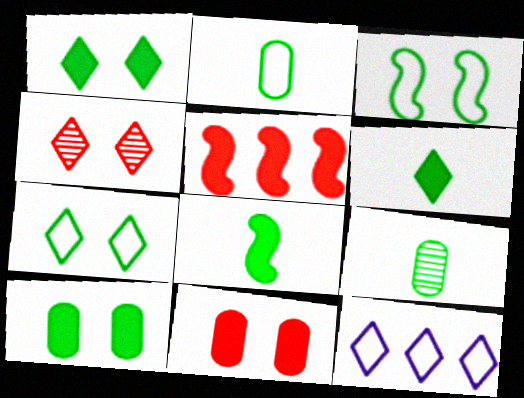[[4, 6, 12]]